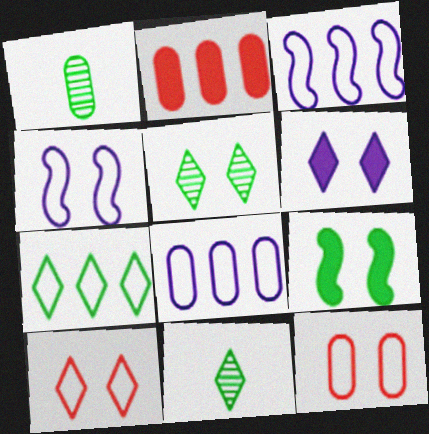[[1, 7, 9], 
[2, 4, 11], 
[5, 6, 10]]